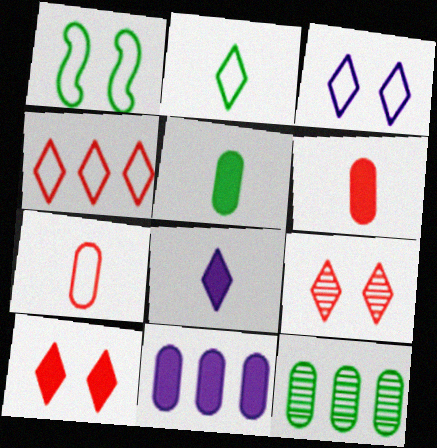[[2, 3, 4]]